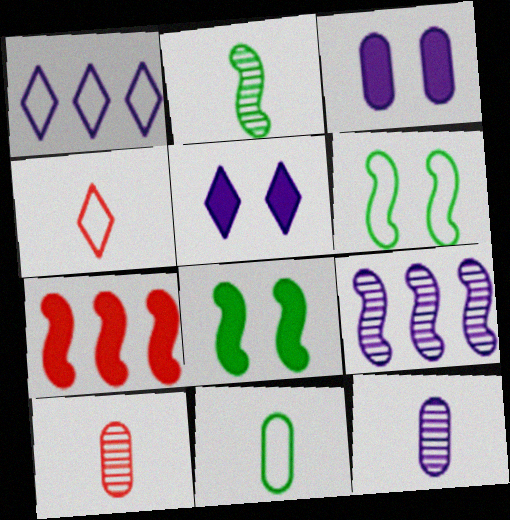[[1, 8, 10]]